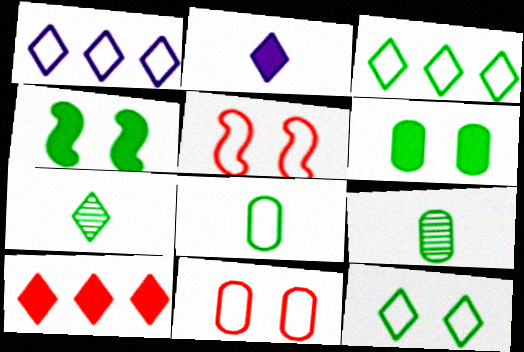[[1, 5, 8], 
[3, 4, 9]]